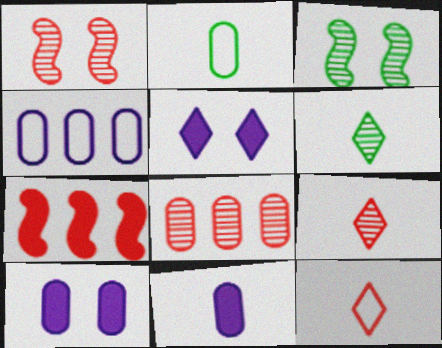[[1, 8, 9], 
[2, 8, 10]]